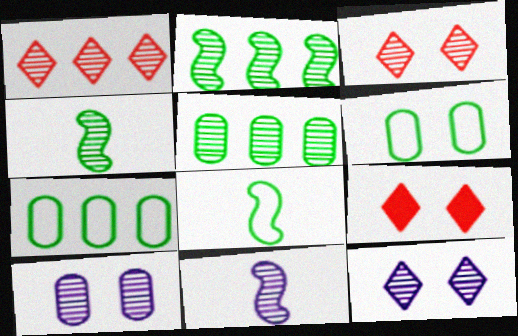[[1, 4, 10], 
[3, 5, 11], 
[7, 9, 11]]